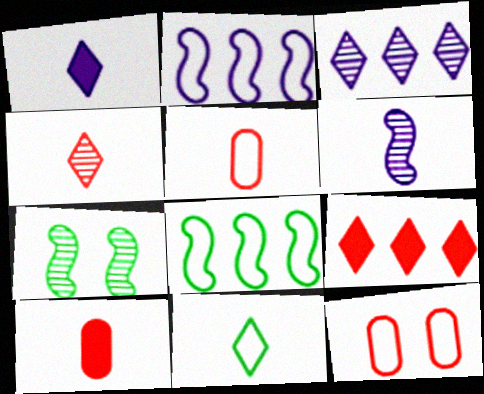[[1, 4, 11], 
[2, 11, 12], 
[6, 10, 11]]